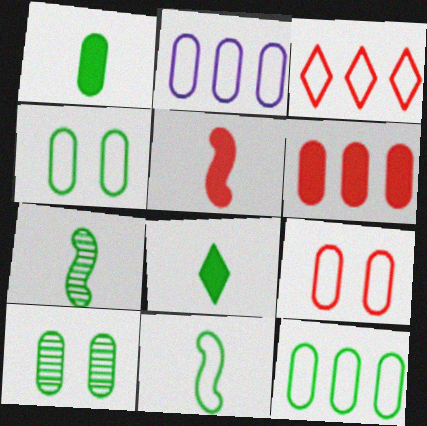[[1, 10, 12]]